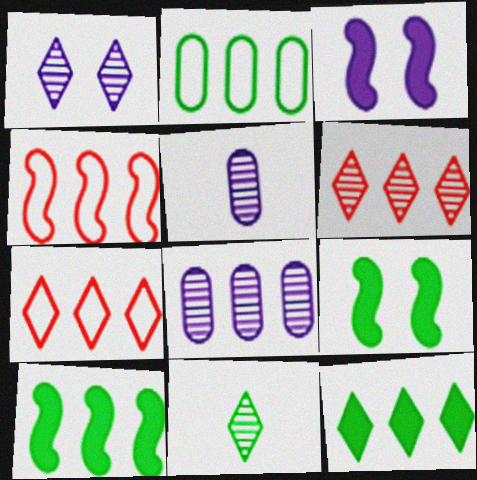[[1, 6, 11], 
[2, 9, 11], 
[4, 8, 12], 
[5, 7, 9], 
[7, 8, 10]]